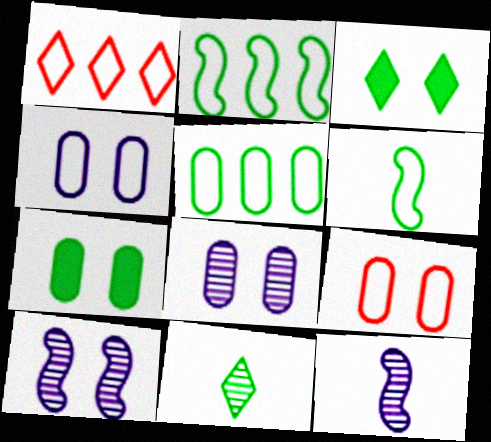[[1, 4, 6], 
[1, 7, 12], 
[2, 7, 11], 
[3, 9, 10], 
[7, 8, 9]]